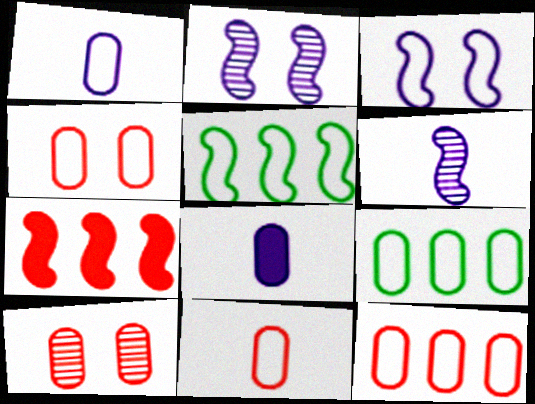[[1, 4, 9], 
[4, 11, 12], 
[8, 9, 10]]